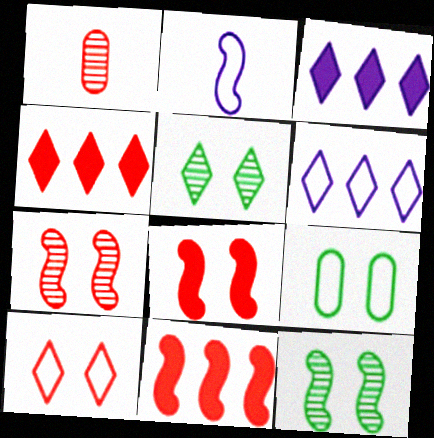[[1, 10, 11], 
[2, 11, 12]]